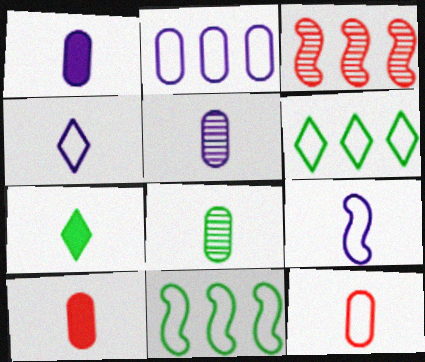[[1, 8, 12]]